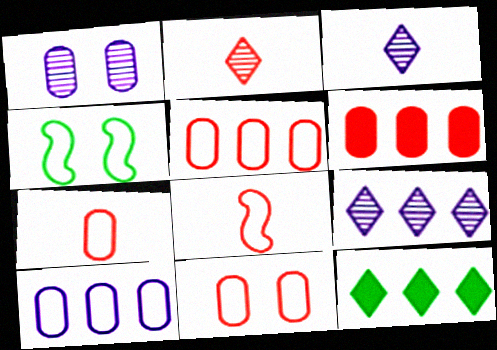[[1, 8, 12], 
[3, 4, 6], 
[5, 7, 11]]